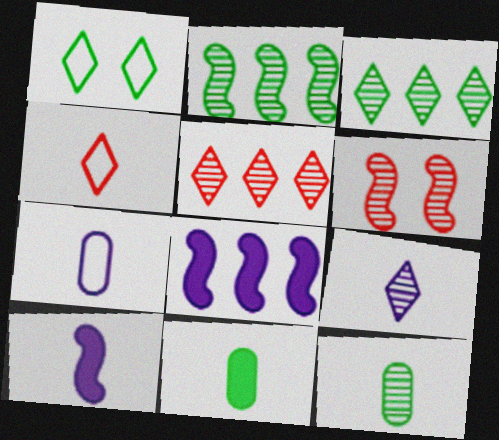[[1, 2, 11], 
[4, 10, 12], 
[7, 9, 10]]